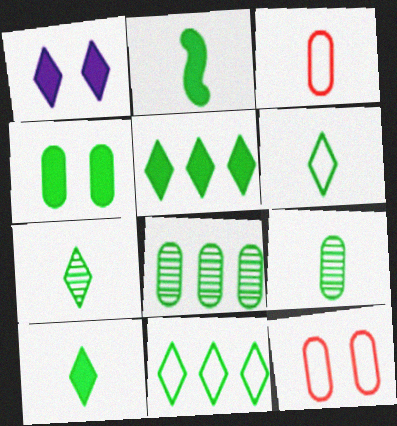[[2, 4, 5], 
[2, 6, 9], 
[6, 7, 10]]